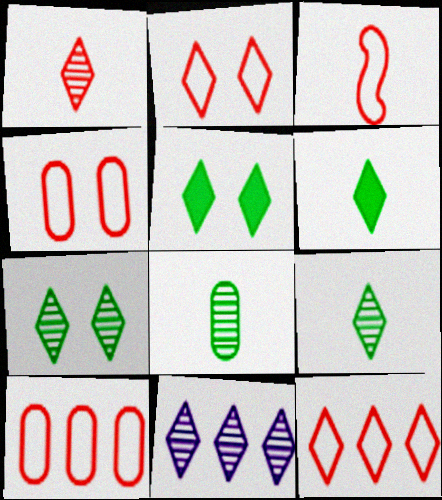[[1, 7, 11], 
[2, 3, 10], 
[2, 6, 11], 
[3, 4, 12]]